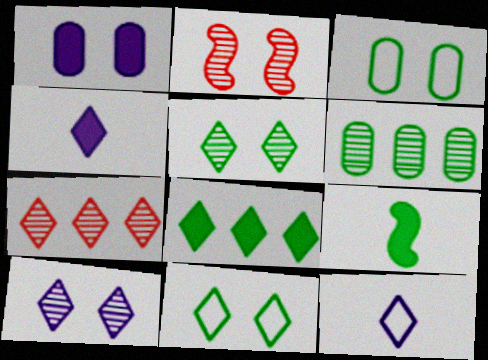[[1, 2, 11], 
[4, 7, 11], 
[6, 9, 11]]